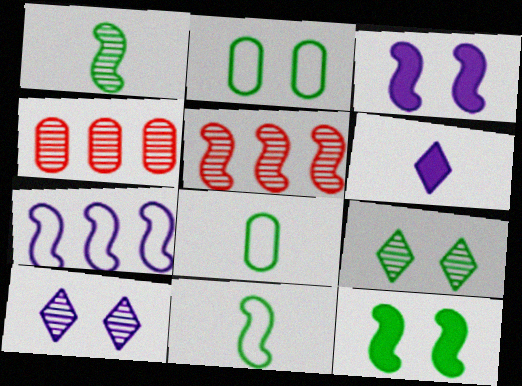[[1, 4, 10], 
[2, 5, 6], 
[2, 9, 12], 
[3, 5, 11]]